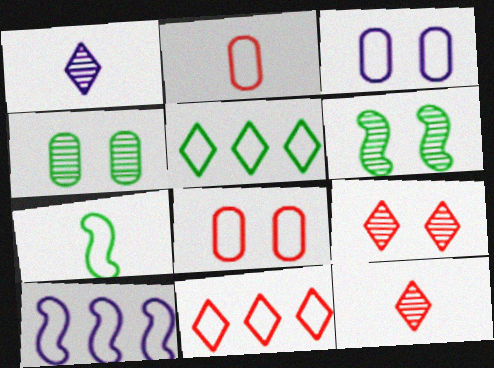[[3, 7, 11]]